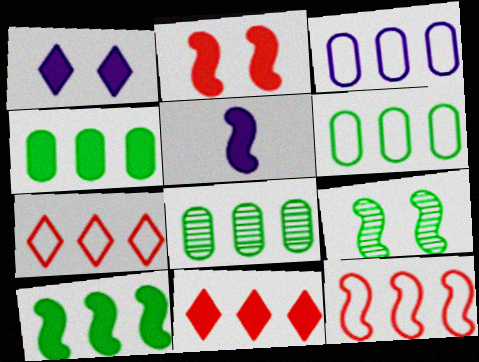[[2, 5, 10], 
[4, 6, 8], 
[5, 9, 12]]